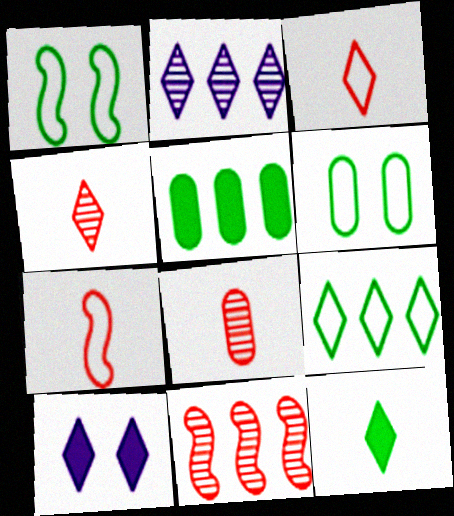[[4, 9, 10]]